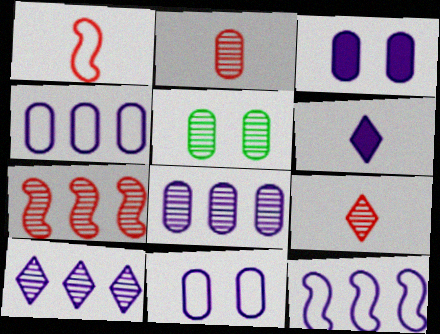[[2, 5, 8]]